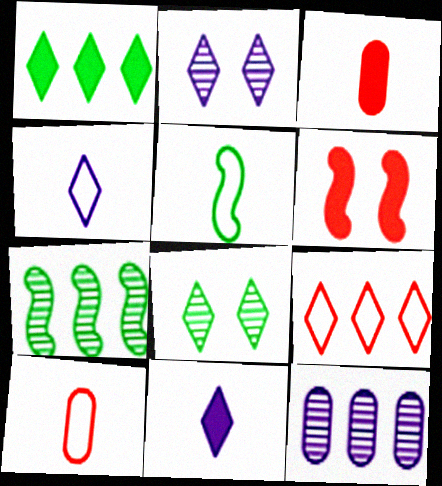[[4, 5, 10], 
[8, 9, 11]]